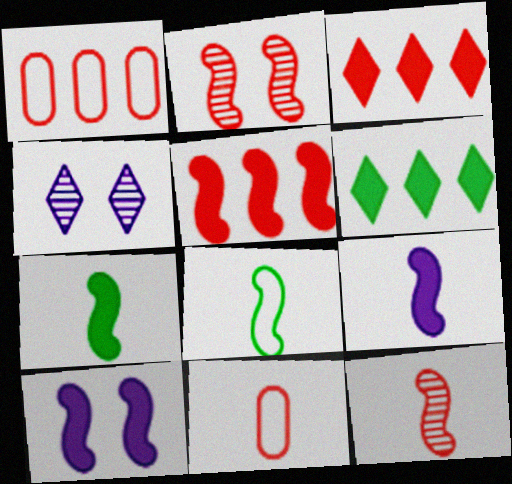[[1, 4, 7], 
[2, 3, 11], 
[5, 7, 10], 
[8, 9, 12]]